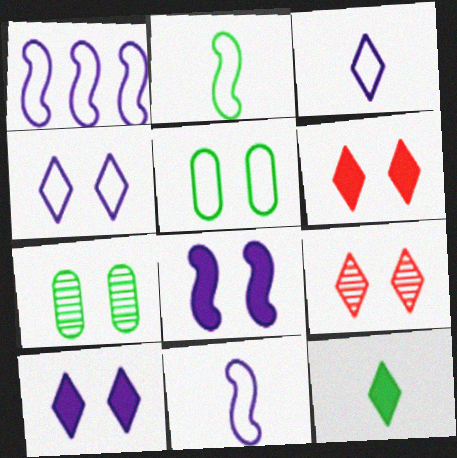[[5, 8, 9]]